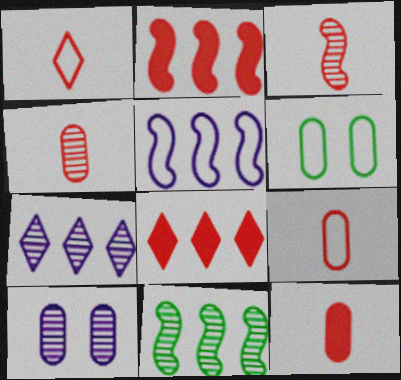[[1, 3, 12], 
[1, 5, 6], 
[2, 5, 11], 
[4, 9, 12]]